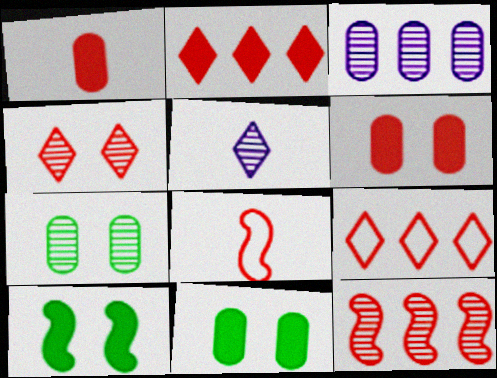[[5, 7, 12]]